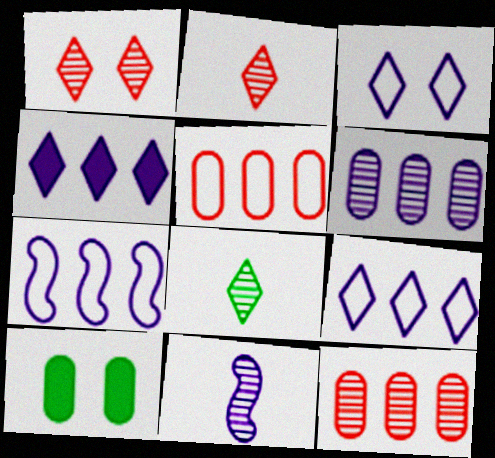[[2, 7, 10], 
[4, 6, 7]]